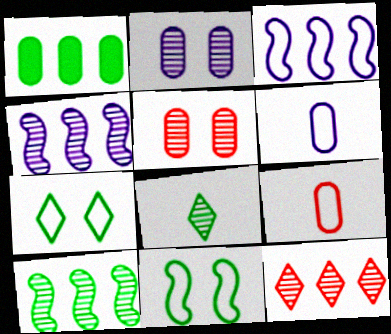[[1, 2, 9], 
[1, 3, 12], 
[1, 5, 6], 
[1, 8, 11], 
[3, 7, 9], 
[4, 5, 8]]